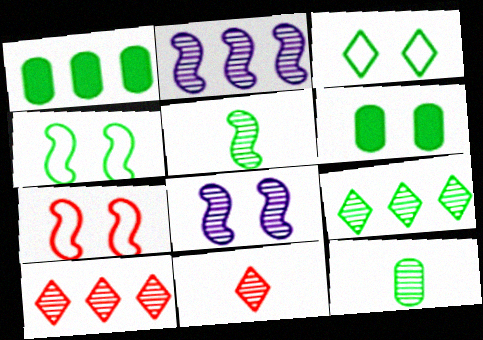[[1, 3, 5], 
[8, 10, 12]]